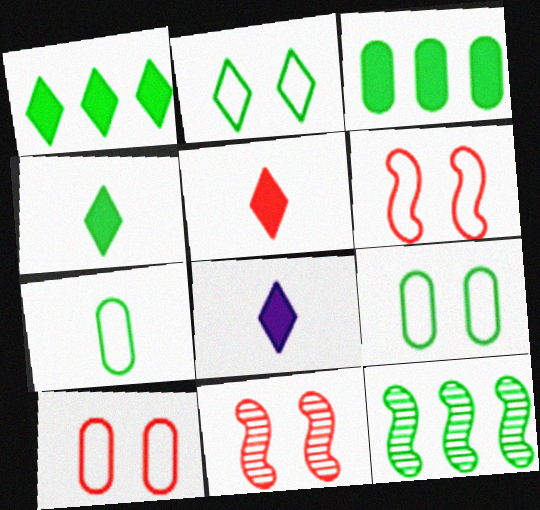[[4, 5, 8], 
[4, 9, 12], 
[8, 10, 12]]